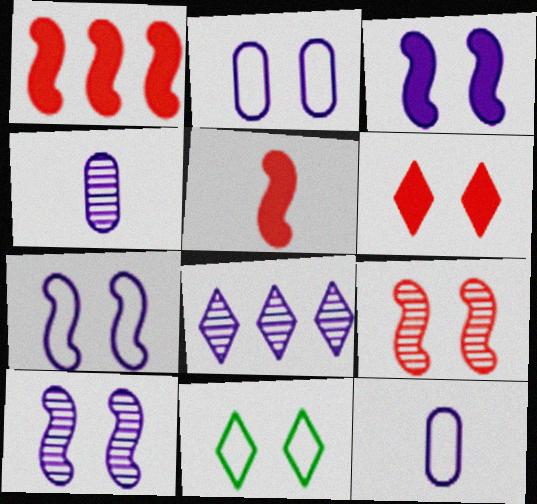[[1, 4, 11], 
[3, 7, 10], 
[3, 8, 12], 
[4, 8, 10]]